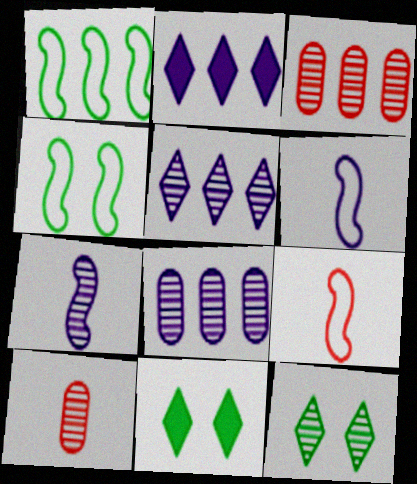[[1, 2, 3], 
[2, 4, 10], 
[3, 6, 11], 
[3, 7, 12], 
[8, 9, 11]]